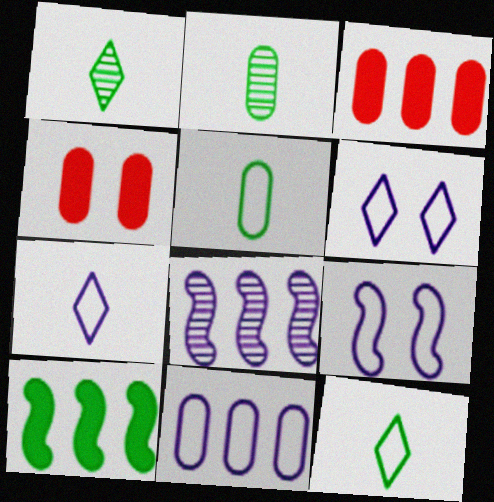[[1, 3, 9], 
[2, 4, 11], 
[4, 8, 12], 
[7, 9, 11]]